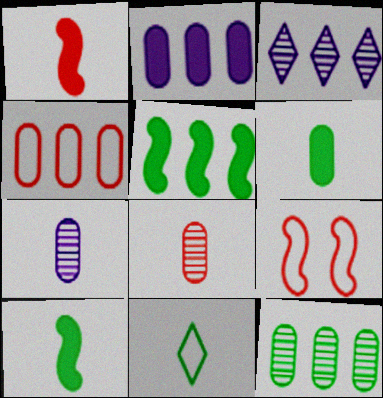[[1, 7, 11], 
[2, 4, 12], 
[3, 4, 5], 
[3, 6, 9]]